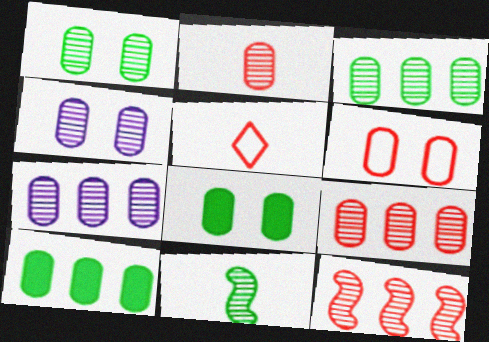[[1, 2, 7], 
[2, 3, 4], 
[3, 7, 9], 
[4, 6, 8]]